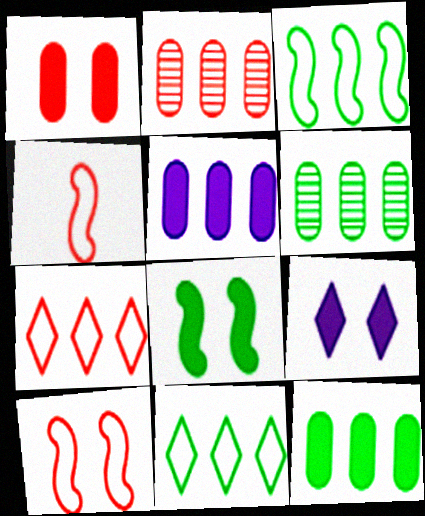[[1, 8, 9], 
[4, 6, 9]]